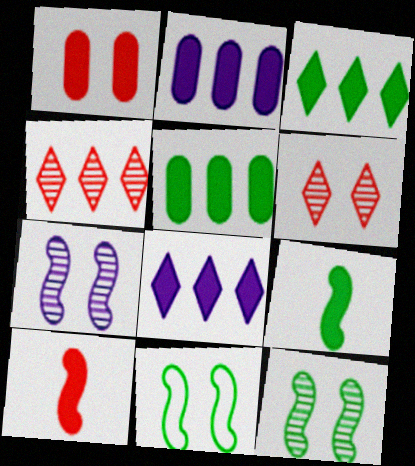[[1, 8, 9]]